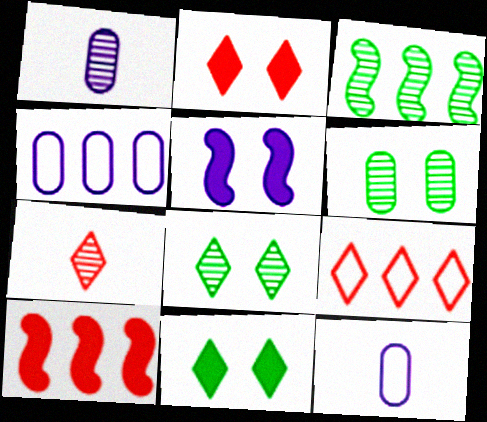[[2, 3, 12], 
[2, 7, 9], 
[8, 10, 12]]